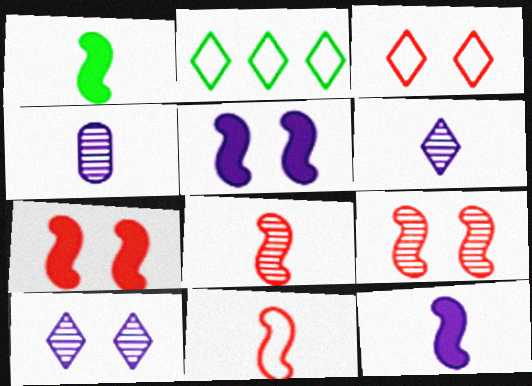[[2, 4, 7]]